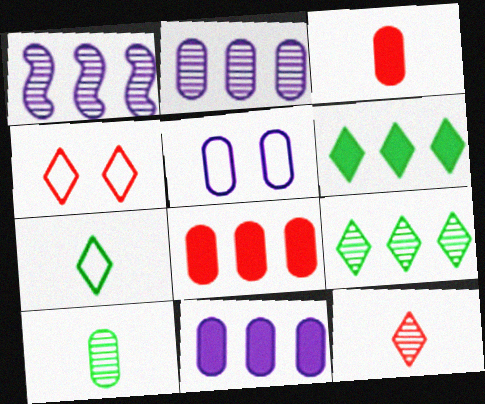[[5, 8, 10]]